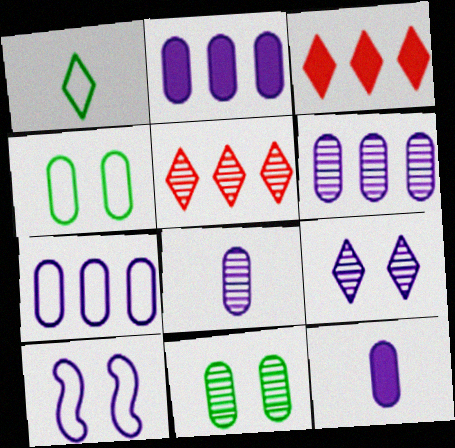[[1, 3, 9], 
[2, 6, 7]]